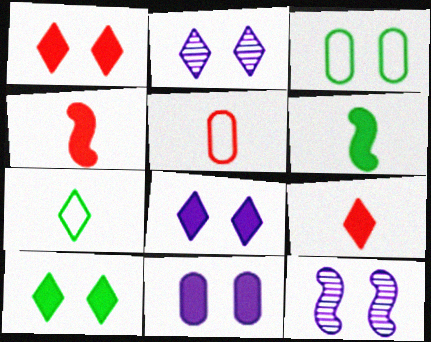[[1, 3, 12], 
[1, 8, 10]]